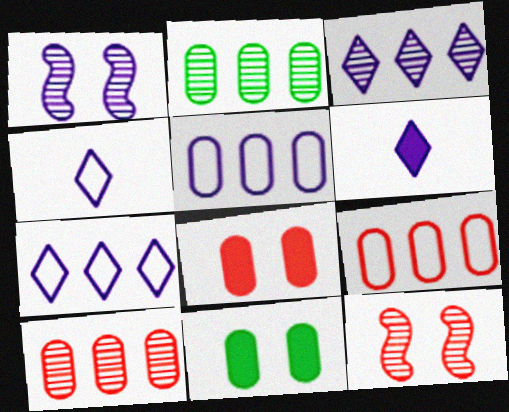[[1, 5, 6]]